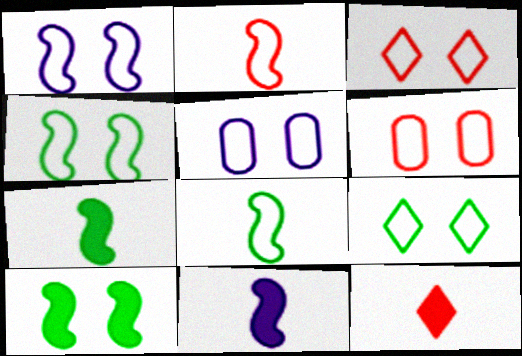[[1, 6, 9], 
[3, 4, 5]]